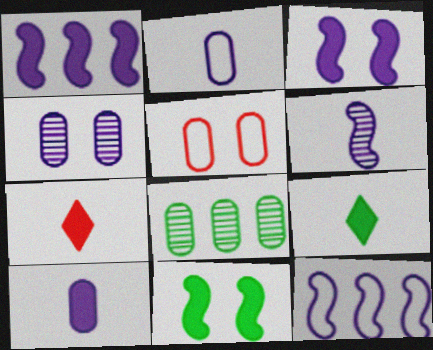[[3, 6, 12], 
[5, 8, 10]]